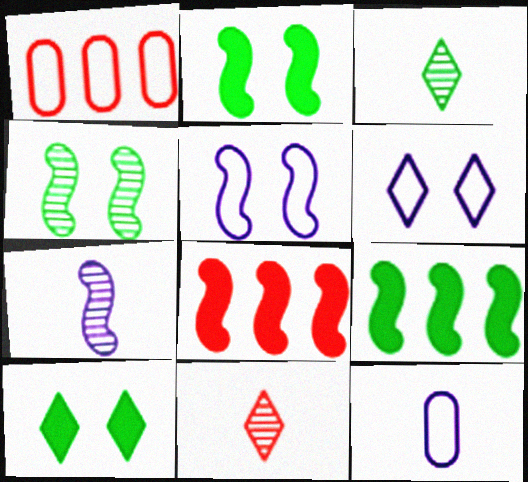[[1, 7, 10]]